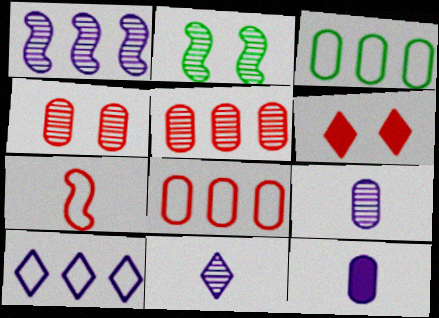[[2, 5, 11], 
[3, 4, 12], 
[5, 6, 7]]